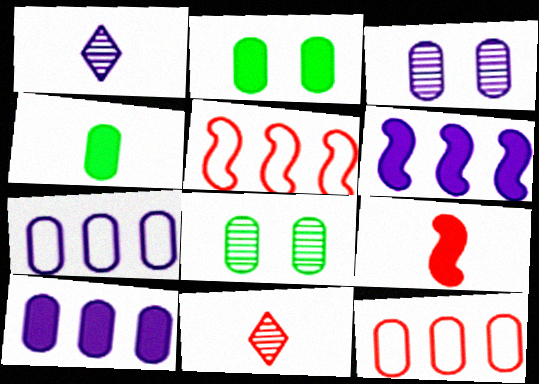[[1, 2, 5], 
[3, 4, 12]]